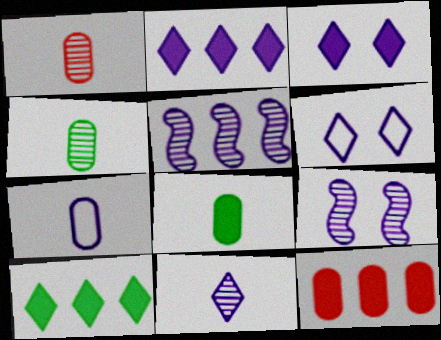[[1, 7, 8], 
[2, 6, 11], 
[2, 7, 9], 
[3, 5, 7]]